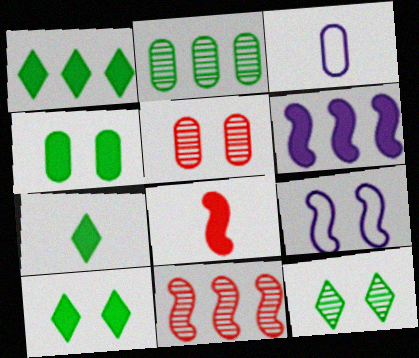[[1, 7, 10], 
[3, 10, 11], 
[5, 9, 10]]